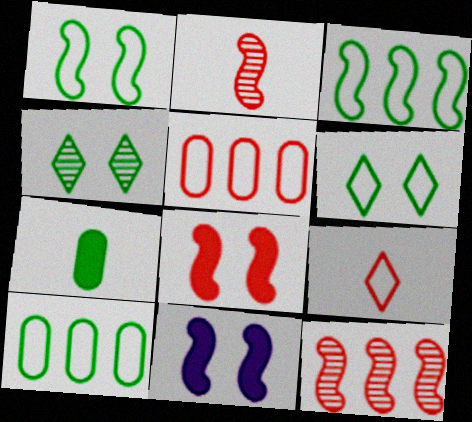[[2, 3, 11], 
[3, 4, 7]]